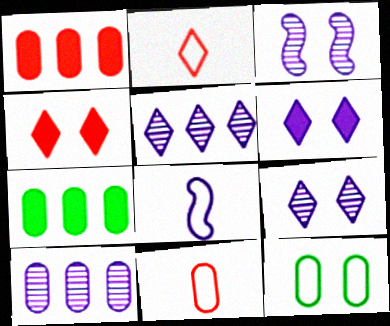[[2, 3, 7], 
[3, 4, 12], 
[6, 8, 10]]